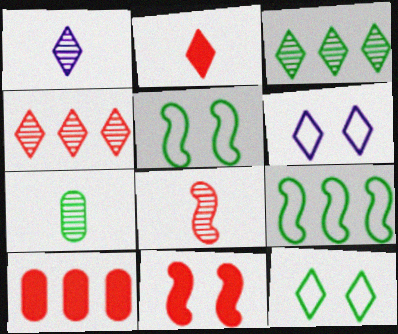[[1, 5, 10], 
[1, 7, 8], 
[2, 3, 6], 
[2, 10, 11]]